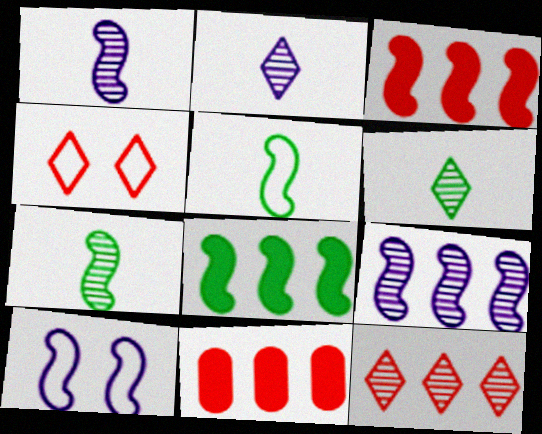[[3, 7, 10], 
[6, 10, 11]]